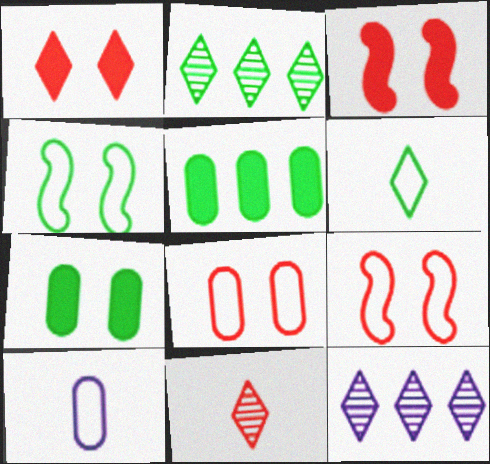[[1, 6, 12], 
[2, 3, 10]]